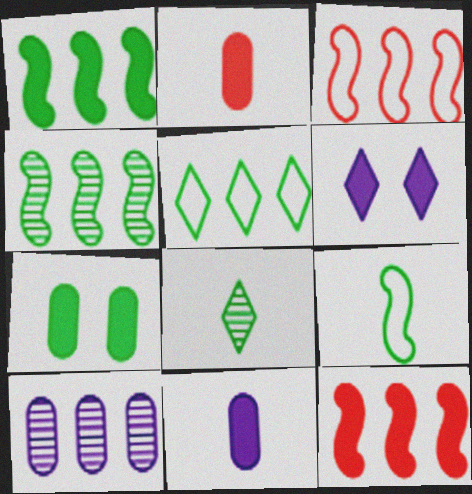[[1, 2, 6], 
[5, 10, 12]]